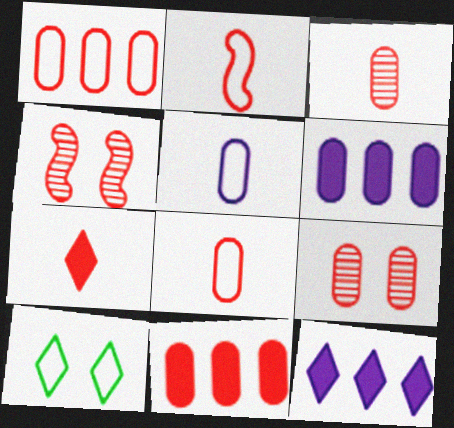[[1, 4, 7], 
[2, 3, 7], 
[8, 9, 11]]